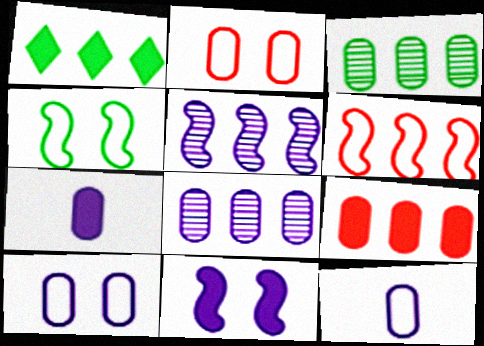[[1, 6, 8], 
[2, 3, 7], 
[7, 8, 10]]